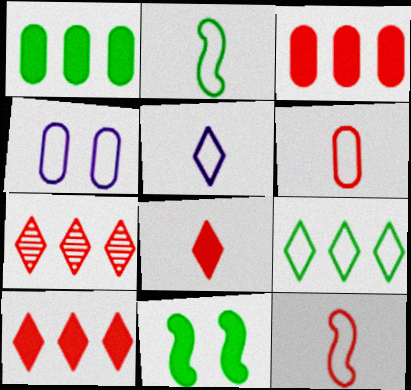[[2, 5, 6], 
[4, 9, 12]]